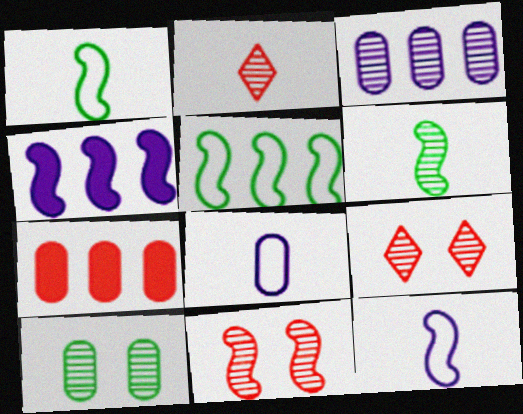[[1, 4, 11], 
[3, 6, 9], 
[7, 8, 10]]